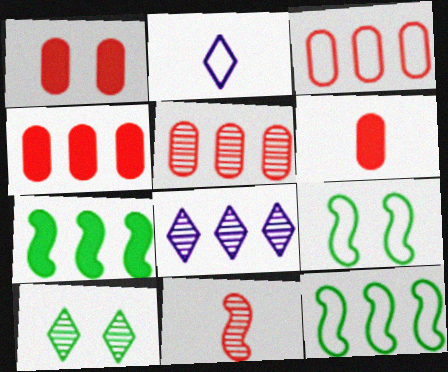[[1, 4, 6], 
[2, 3, 9], 
[3, 4, 5], 
[3, 7, 8], 
[4, 8, 12], 
[6, 8, 9]]